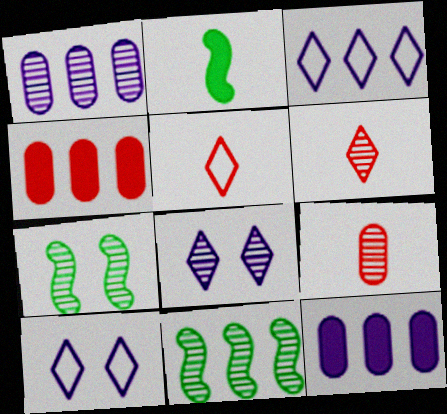[[1, 6, 7], 
[3, 4, 11], 
[5, 7, 12], 
[8, 9, 11]]